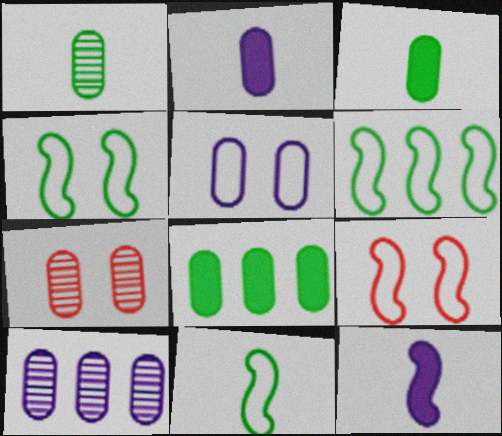[[1, 7, 10], 
[2, 5, 10], 
[4, 6, 11]]